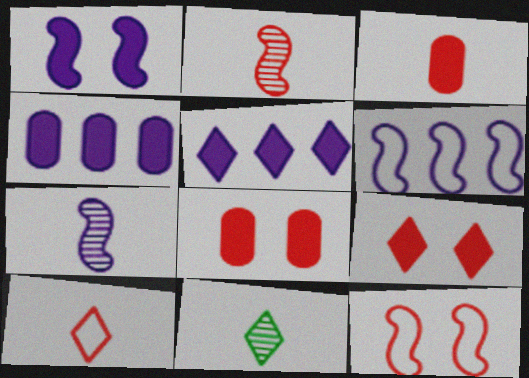[[1, 6, 7], 
[2, 3, 10], 
[4, 11, 12], 
[6, 8, 11]]